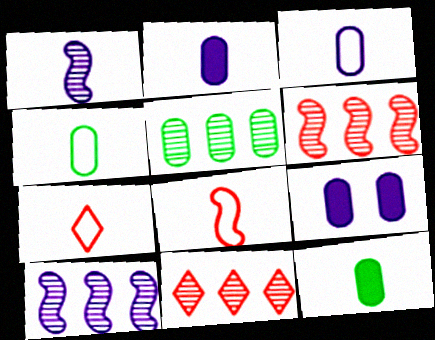[[1, 7, 12], 
[5, 10, 11]]